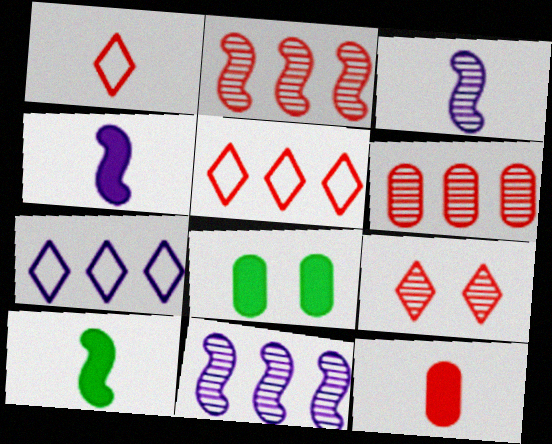[[1, 8, 11], 
[3, 5, 8]]